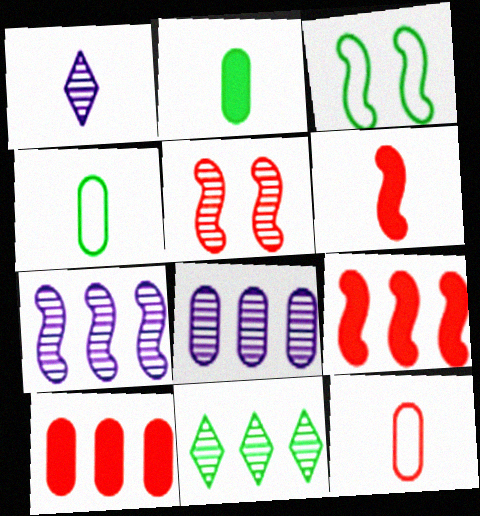[[1, 3, 10], 
[1, 4, 6], 
[2, 3, 11], 
[3, 6, 7]]